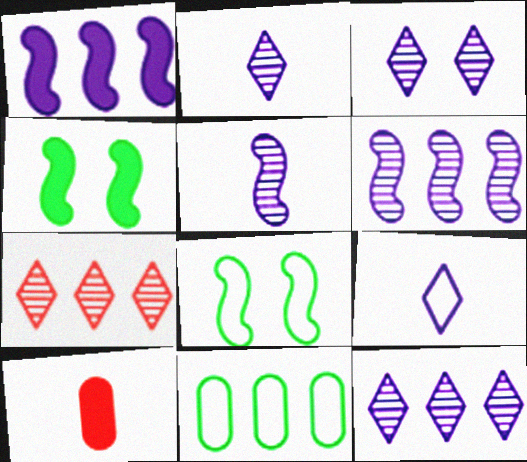[[1, 7, 11], 
[2, 3, 12], 
[8, 10, 12]]